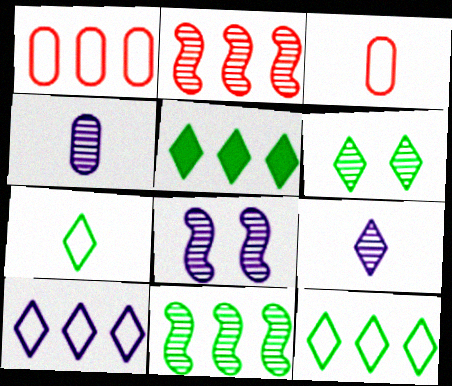[[2, 4, 6], 
[3, 5, 8], 
[5, 6, 7]]